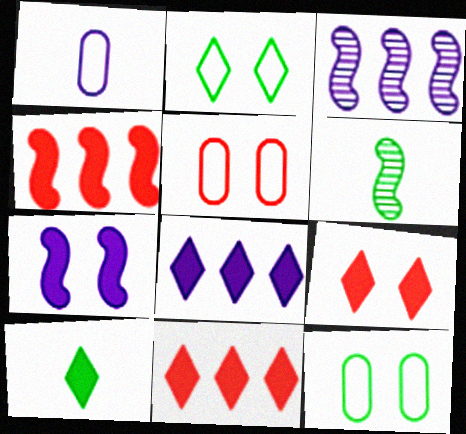[[3, 5, 10], 
[5, 6, 8], 
[8, 9, 10]]